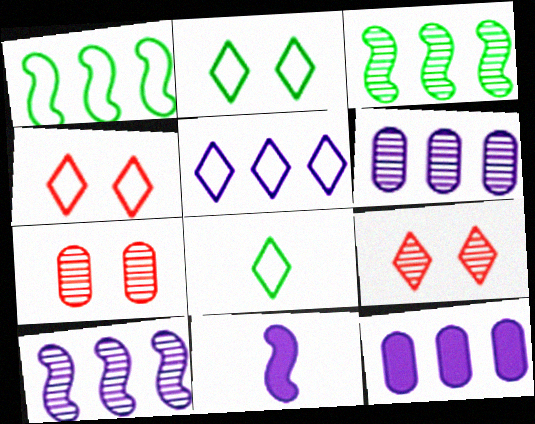[[4, 5, 8], 
[5, 10, 12]]